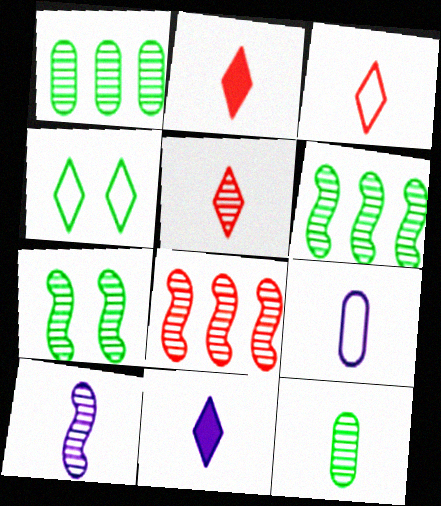[[2, 3, 5], 
[5, 10, 12], 
[7, 8, 10], 
[9, 10, 11]]